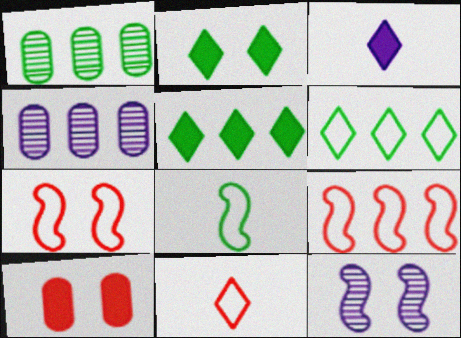[[1, 2, 8], 
[1, 3, 7], 
[4, 5, 9]]